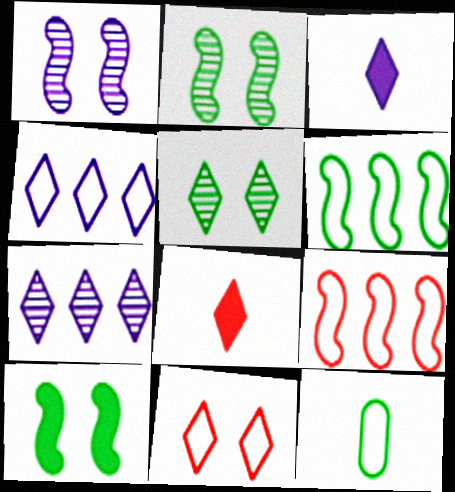[[4, 5, 8]]